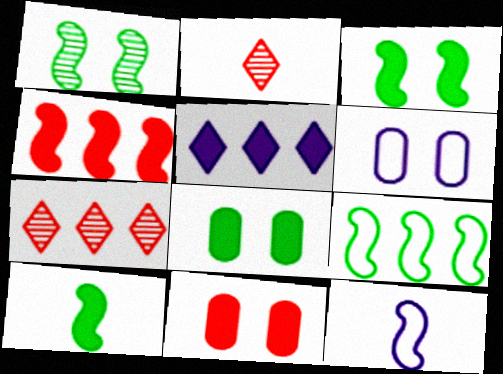[[1, 4, 12], 
[1, 9, 10], 
[5, 10, 11], 
[6, 7, 10], 
[7, 8, 12]]